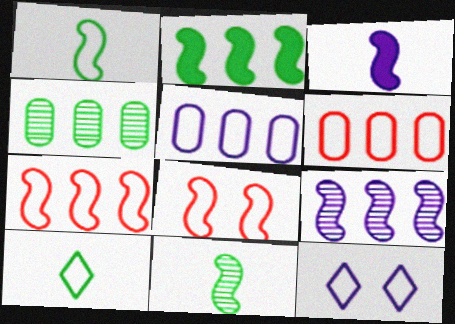[[1, 6, 12], 
[2, 7, 9], 
[5, 8, 10]]